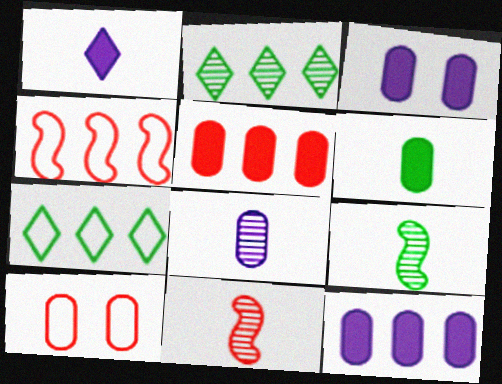[[2, 4, 12], 
[3, 5, 6], 
[3, 7, 11]]